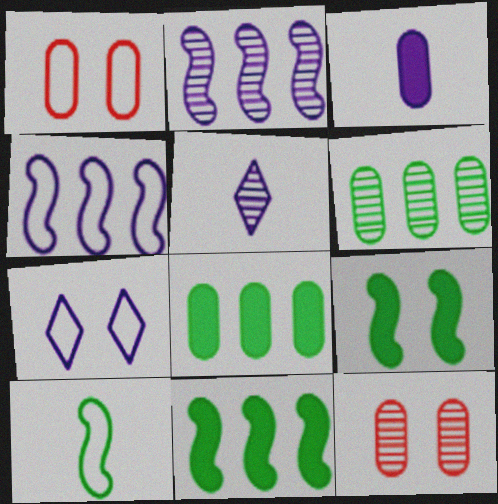[[1, 3, 6], 
[1, 5, 11], 
[2, 3, 7], 
[7, 9, 12]]